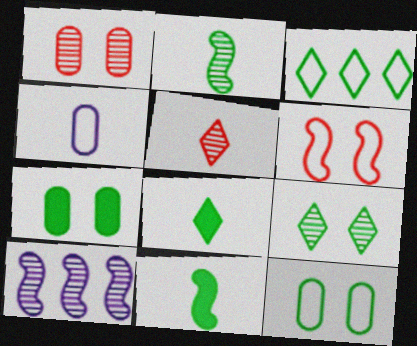[[2, 3, 7], 
[3, 4, 6], 
[3, 8, 9], 
[4, 5, 11], 
[6, 10, 11]]